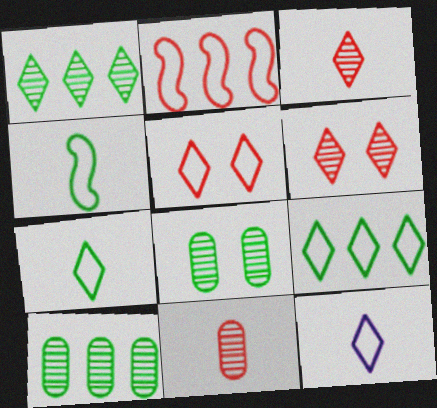[[5, 9, 12]]